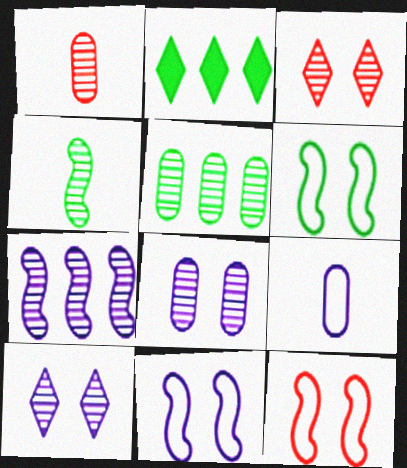[[1, 2, 11], 
[1, 5, 8], 
[6, 11, 12]]